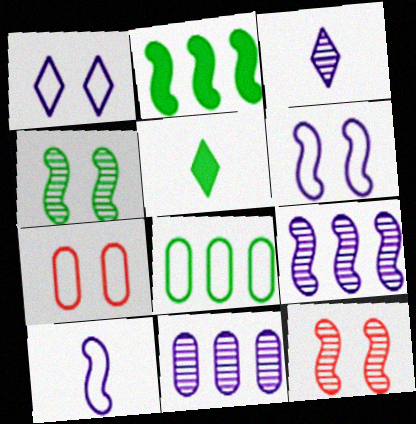[[2, 3, 7], 
[2, 10, 12], 
[4, 5, 8], 
[5, 7, 9]]